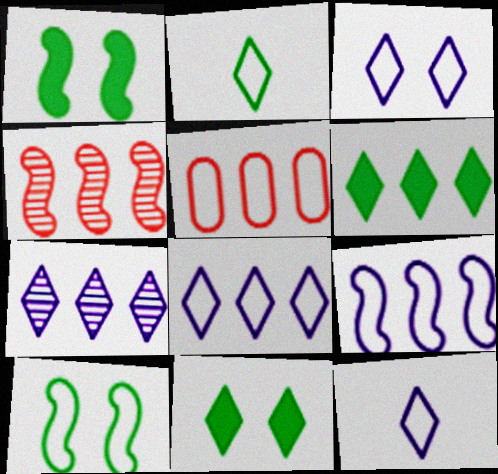[[3, 8, 12], 
[5, 10, 12]]